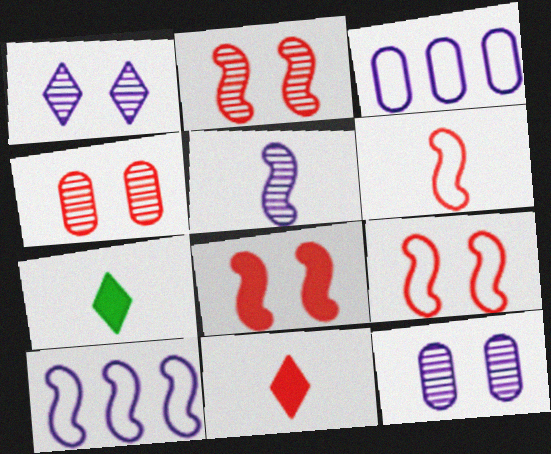[[2, 3, 7], 
[2, 8, 9], 
[4, 7, 10]]